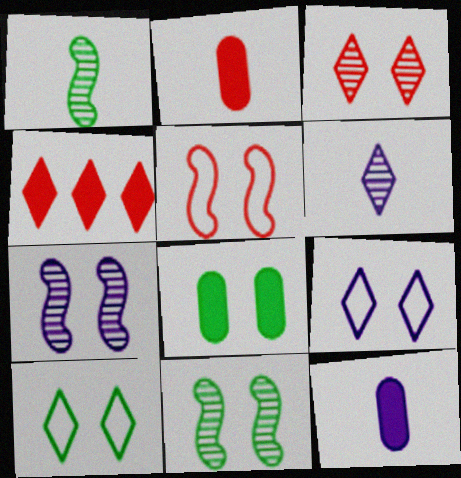[[4, 6, 10], 
[8, 10, 11]]